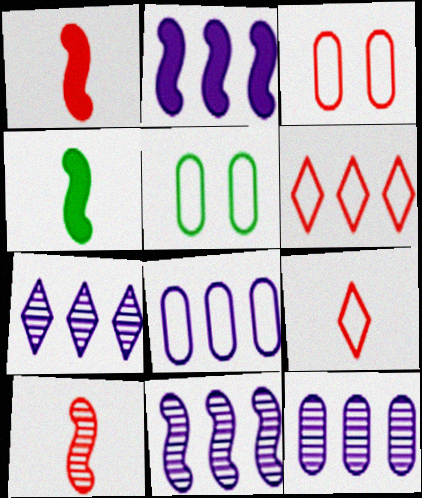[[1, 5, 7], 
[2, 7, 8], 
[3, 4, 7], 
[7, 11, 12]]